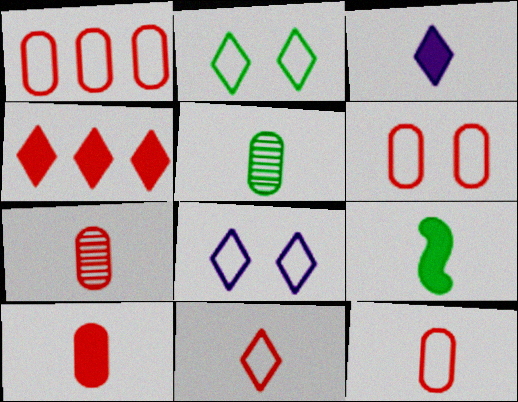[[1, 6, 12], 
[3, 9, 10], 
[7, 10, 12]]